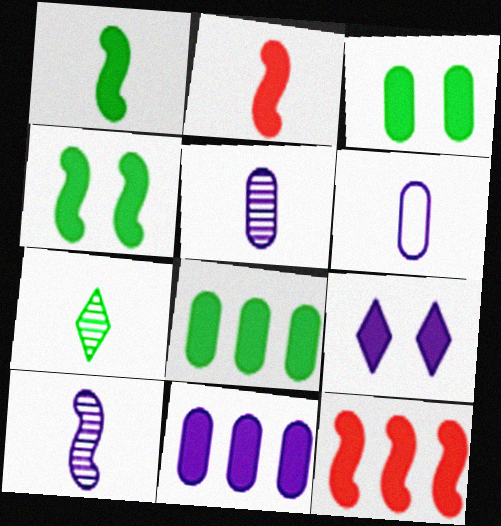[[2, 6, 7], 
[2, 8, 9]]